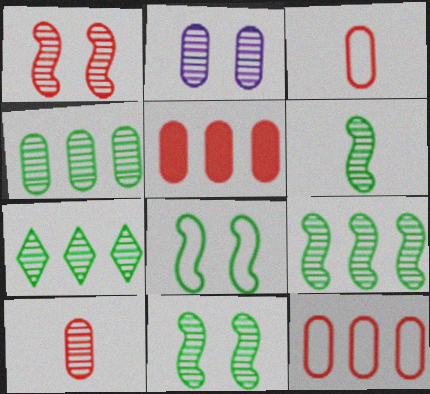[[2, 4, 10], 
[4, 7, 9], 
[6, 9, 11]]